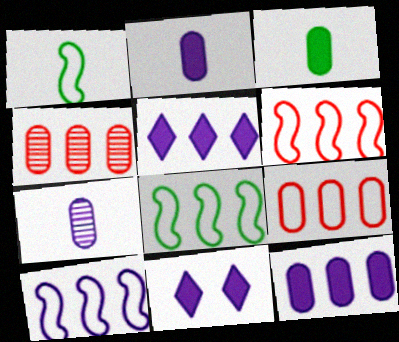[[1, 4, 11], 
[4, 5, 8], 
[6, 8, 10], 
[7, 10, 11]]